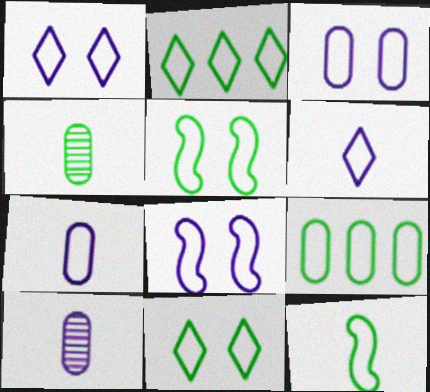[[1, 3, 8], 
[9, 11, 12]]